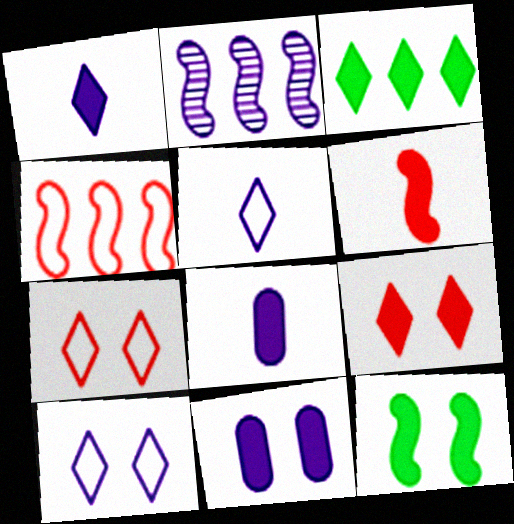[[1, 3, 9], 
[2, 5, 11], 
[2, 8, 10], 
[3, 6, 11], 
[9, 11, 12]]